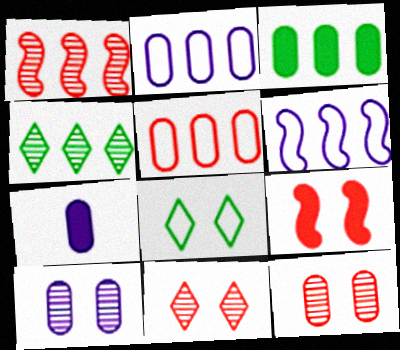[[1, 7, 8], 
[2, 7, 10], 
[8, 9, 10]]